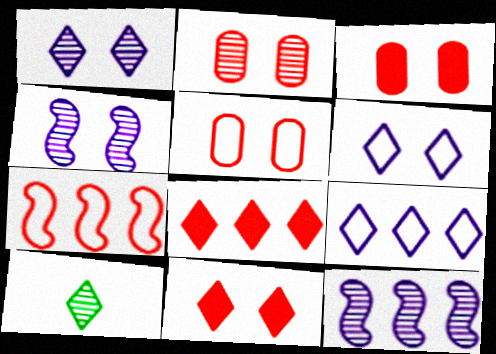[[2, 3, 5], 
[2, 10, 12], 
[6, 8, 10], 
[9, 10, 11]]